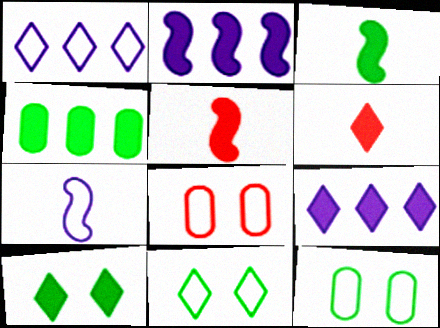[[3, 4, 10], 
[6, 9, 10]]